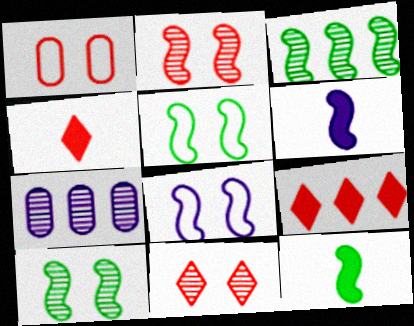[[3, 5, 12], 
[4, 5, 7]]